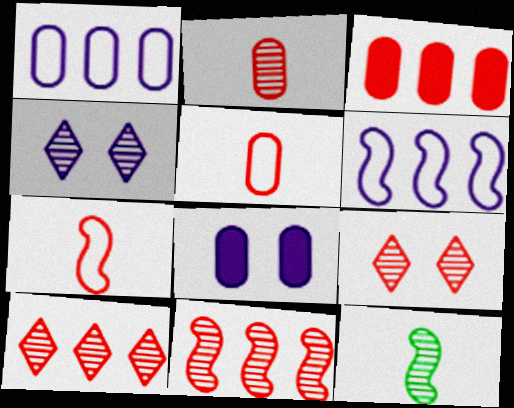[[2, 9, 11], 
[3, 7, 9]]